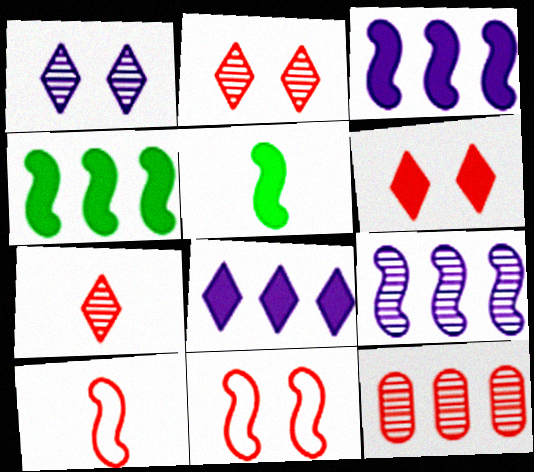[[5, 9, 11], 
[6, 10, 12]]